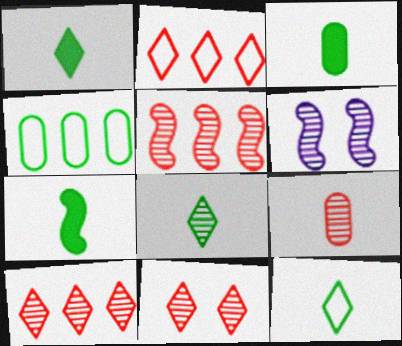[[1, 3, 7], 
[1, 8, 12], 
[2, 3, 6], 
[5, 9, 11]]